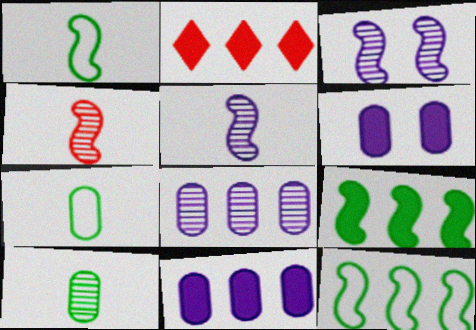[[2, 3, 7], 
[2, 8, 12], 
[2, 9, 11]]